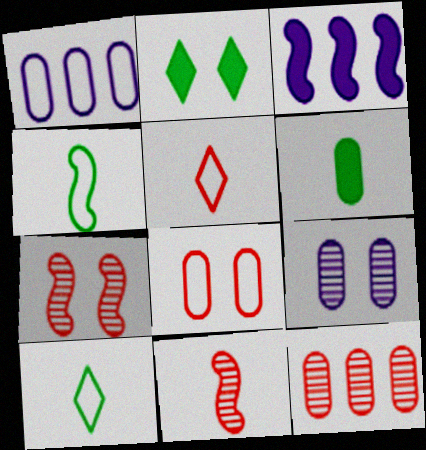[[1, 2, 11], 
[3, 4, 7]]